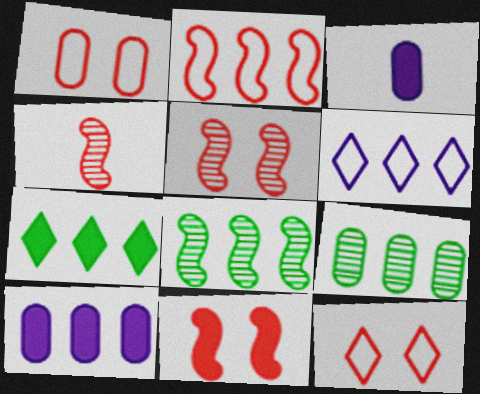[[1, 3, 9], 
[2, 4, 11], 
[3, 7, 11], 
[3, 8, 12]]